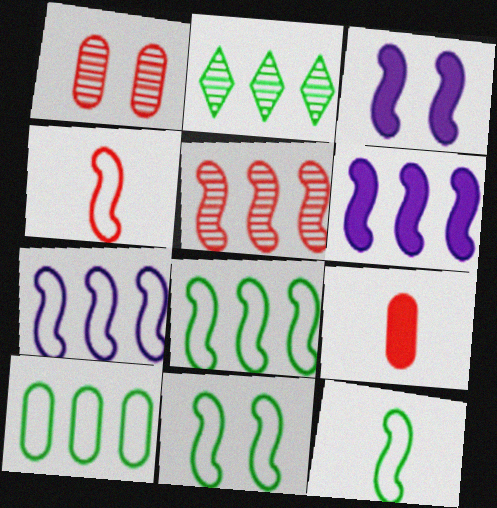[[3, 5, 12], 
[4, 7, 11], 
[5, 6, 8], 
[8, 11, 12]]